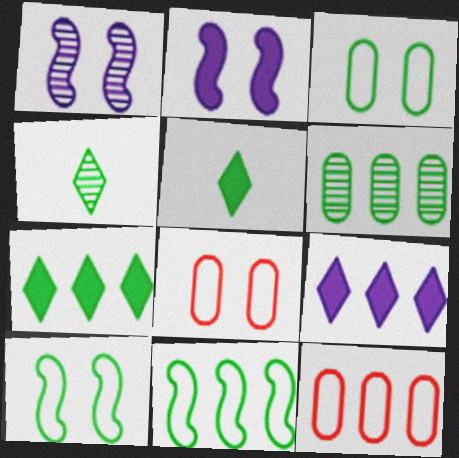[[1, 5, 12], 
[2, 4, 12], 
[5, 6, 10], 
[6, 7, 11]]